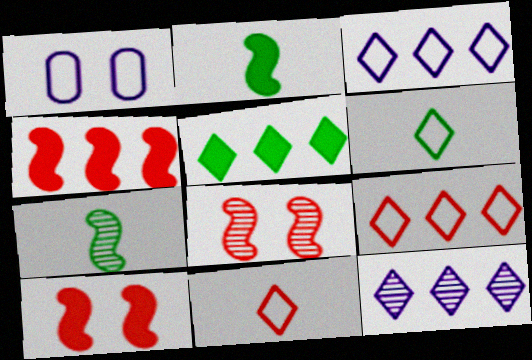[[5, 9, 12]]